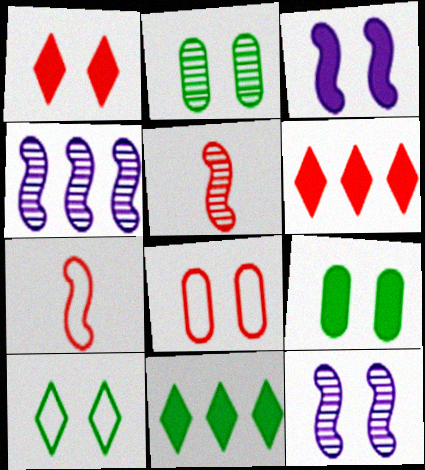[[1, 3, 9], 
[5, 6, 8]]